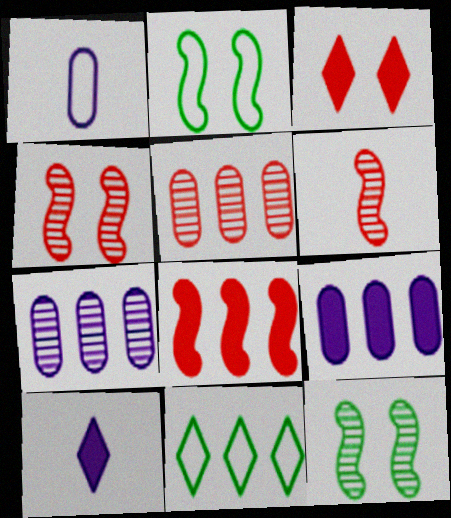[[2, 5, 10], 
[7, 8, 11]]